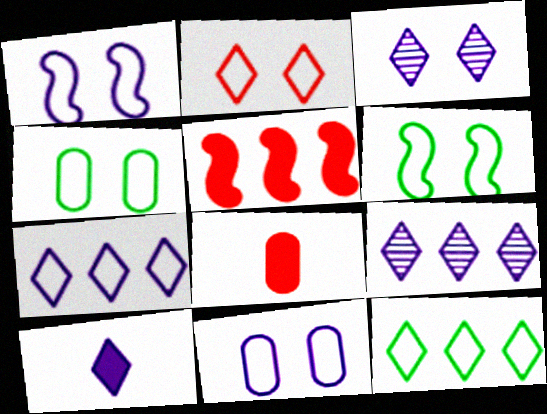[[1, 2, 4], 
[2, 6, 11], 
[3, 7, 10], 
[6, 8, 9]]